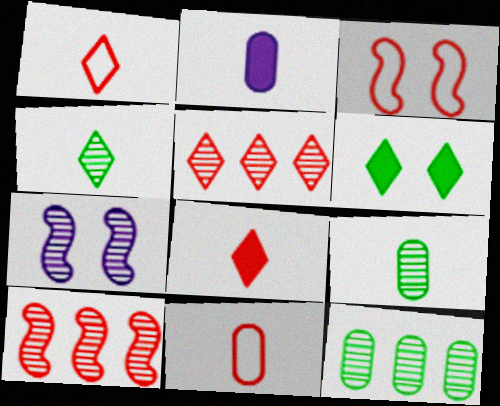[[2, 9, 11], 
[5, 7, 9]]